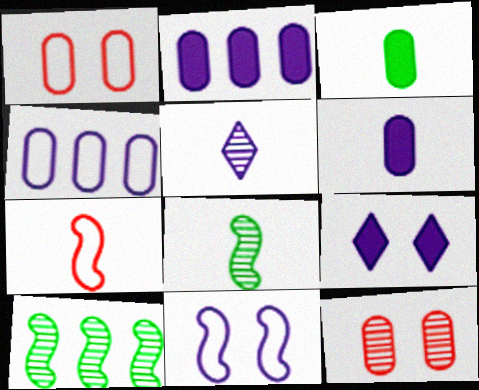[[2, 5, 11], 
[3, 4, 12], 
[3, 5, 7], 
[5, 10, 12]]